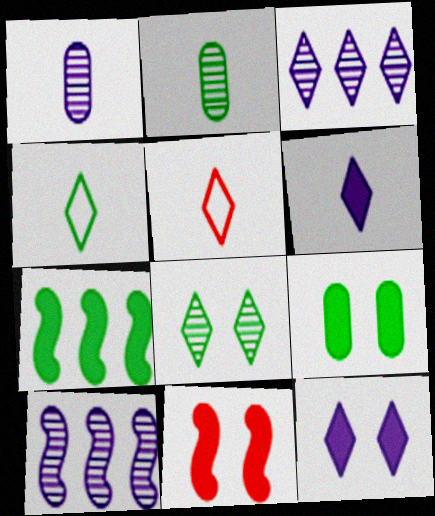[[5, 9, 10], 
[9, 11, 12]]